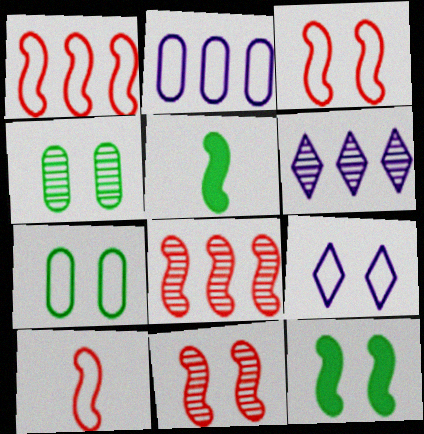[[1, 3, 10], 
[3, 7, 9]]